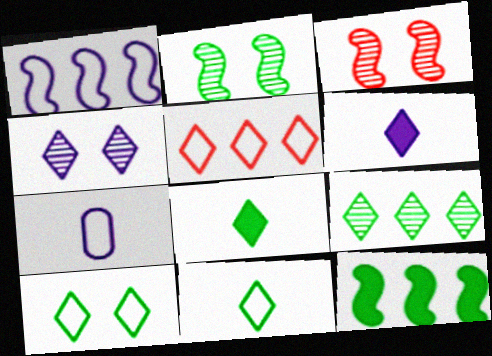[[4, 5, 8], 
[8, 9, 10]]